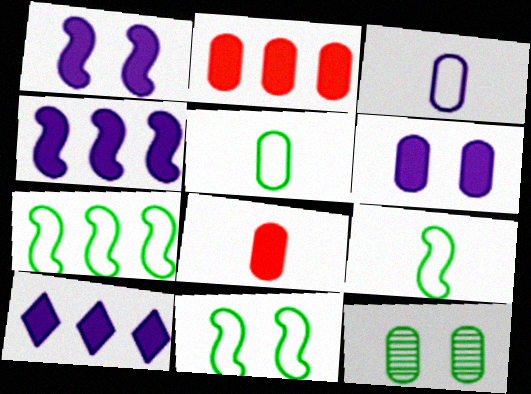[[2, 3, 12], 
[7, 9, 11]]